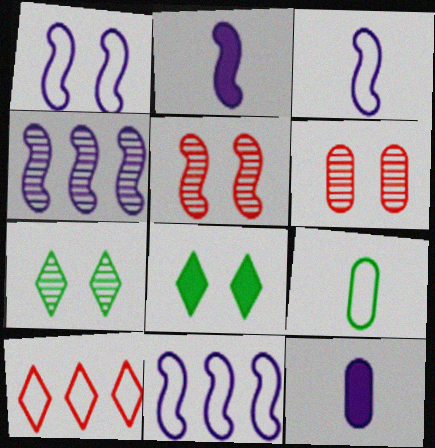[[1, 2, 4], 
[1, 3, 11], 
[1, 6, 8], 
[1, 9, 10]]